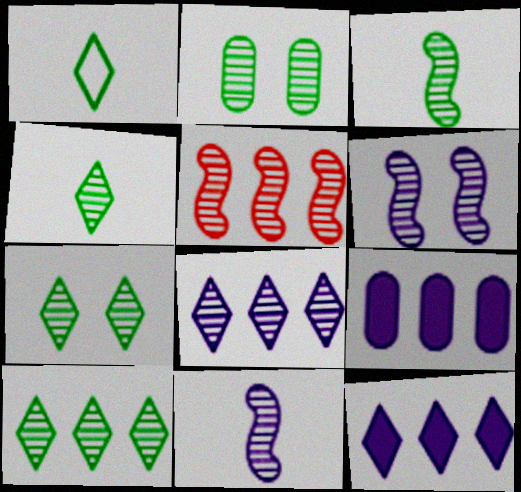[[2, 3, 10], 
[3, 5, 6], 
[4, 7, 10]]